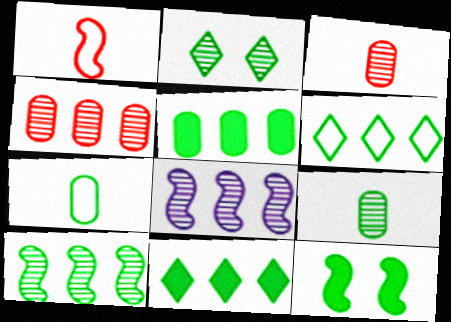[[1, 8, 12], 
[2, 3, 8], 
[2, 9, 10], 
[5, 6, 10], 
[6, 9, 12]]